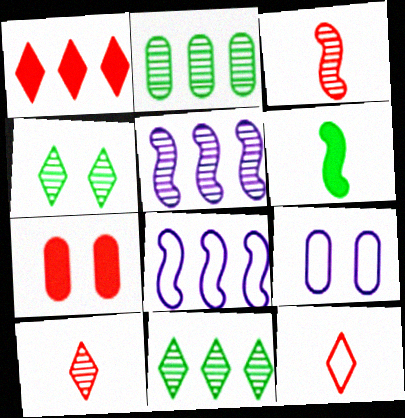[[1, 2, 8]]